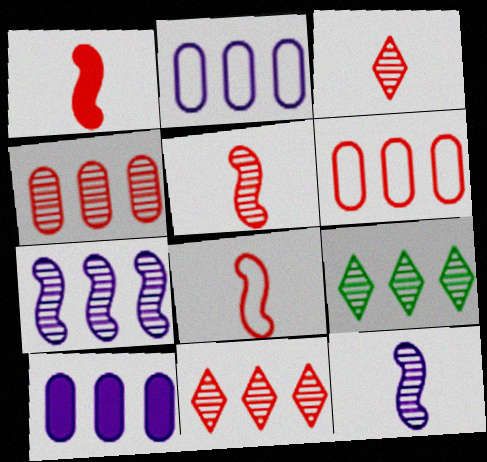[[1, 5, 8], 
[4, 7, 9]]